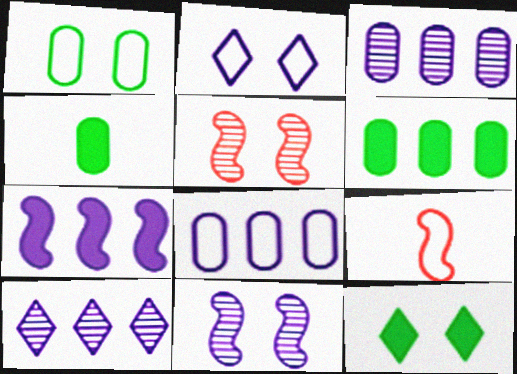[[3, 9, 12], 
[7, 8, 10]]